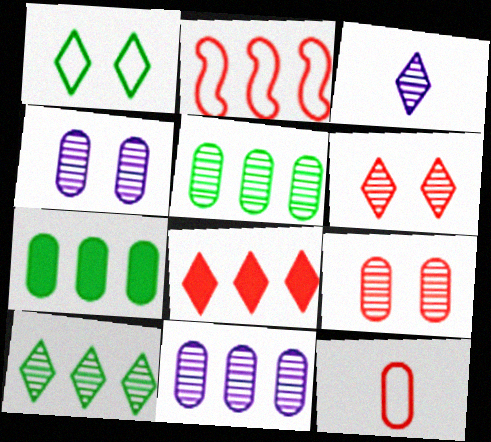[[1, 3, 8], 
[3, 6, 10], 
[4, 7, 12]]